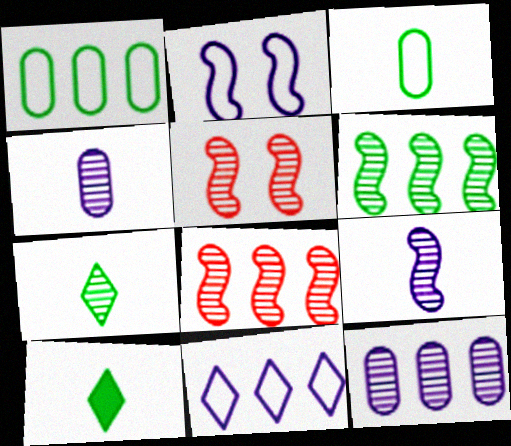[[5, 6, 9], 
[5, 7, 12]]